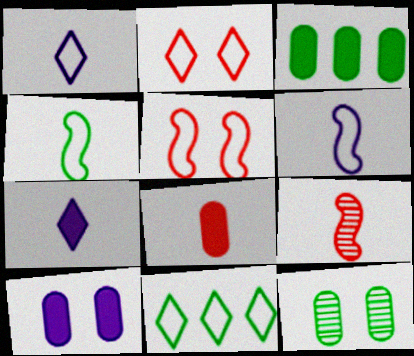[[1, 2, 11], 
[3, 8, 10], 
[9, 10, 11]]